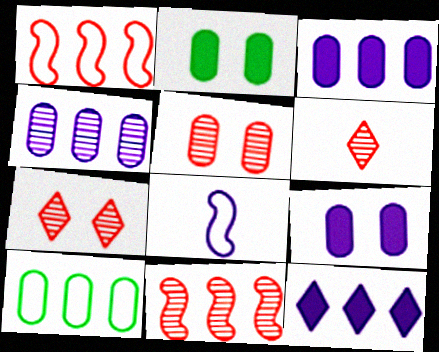[[5, 6, 11], 
[10, 11, 12]]